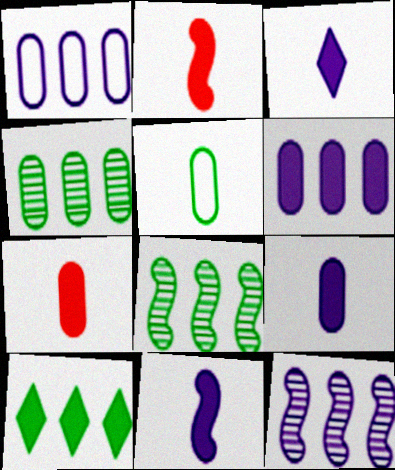[[3, 9, 11]]